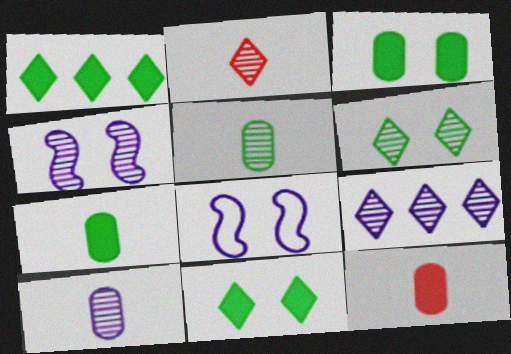[[2, 6, 9], 
[4, 9, 10]]